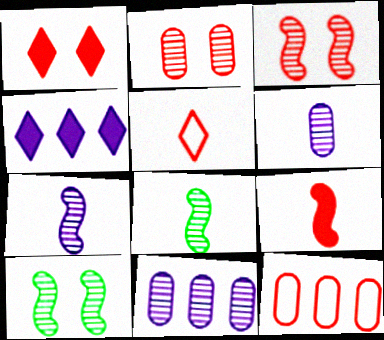[]